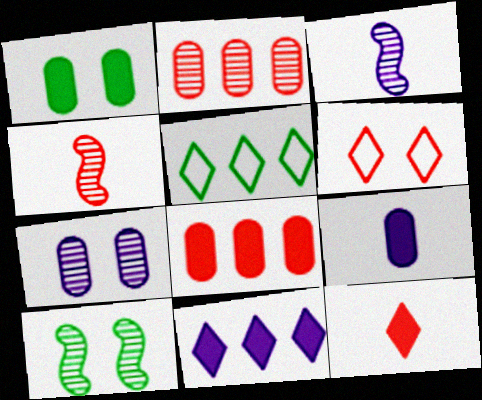[[1, 8, 9], 
[4, 6, 8]]